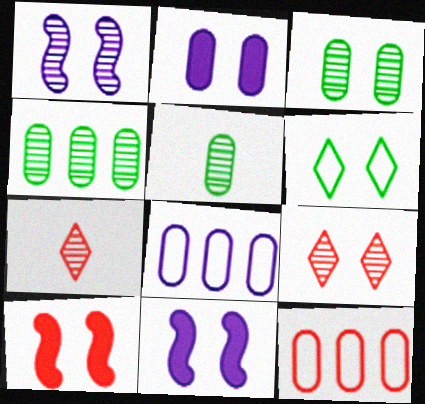[[1, 3, 9], 
[1, 4, 7], 
[2, 5, 12], 
[3, 4, 5], 
[7, 10, 12]]